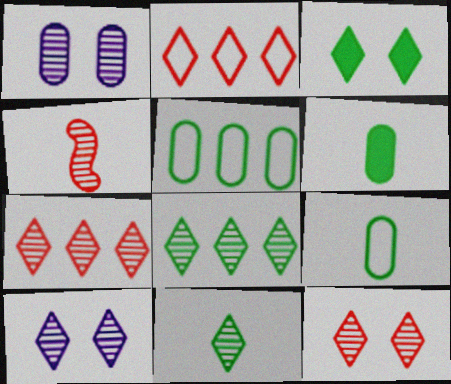[[1, 4, 8], 
[7, 10, 11]]